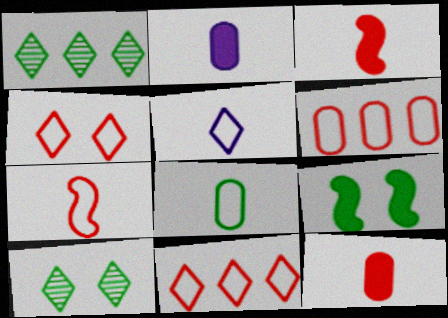[[1, 8, 9], 
[4, 6, 7], 
[5, 7, 8]]